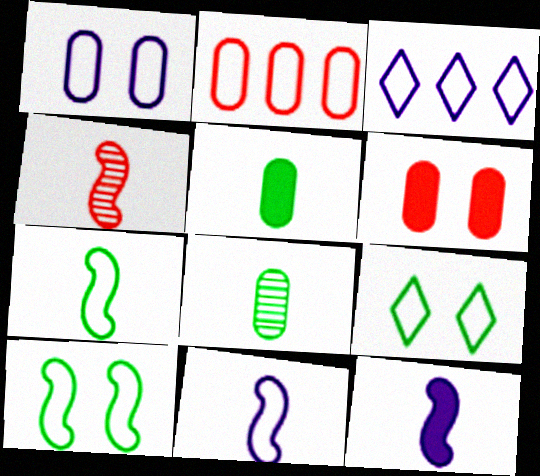[[1, 3, 11], 
[2, 9, 11], 
[4, 7, 12]]